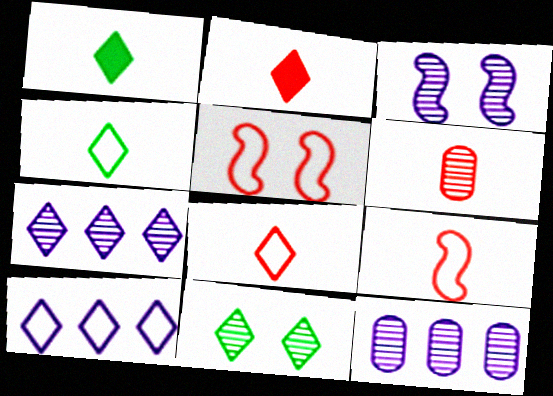[[1, 5, 12], 
[2, 6, 9], 
[2, 10, 11]]